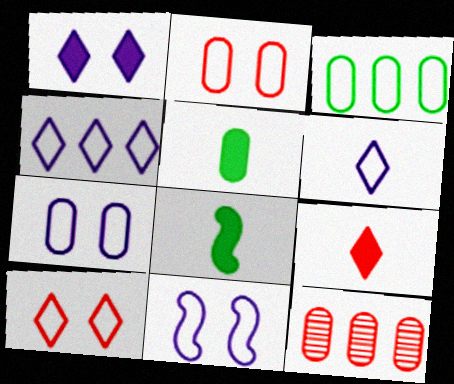[[5, 7, 12]]